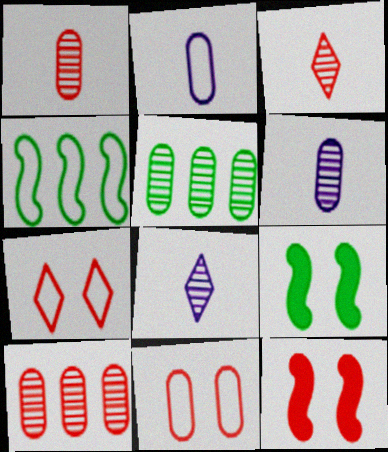[[2, 4, 7]]